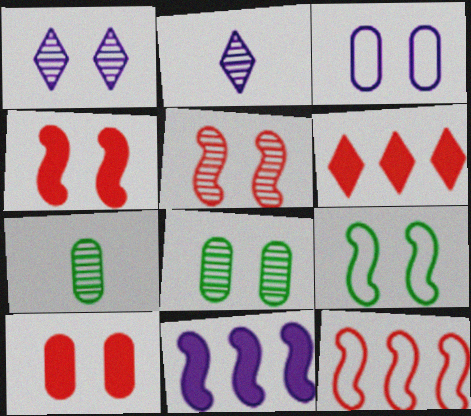[[1, 5, 8], 
[1, 9, 10], 
[2, 3, 11], 
[3, 8, 10]]